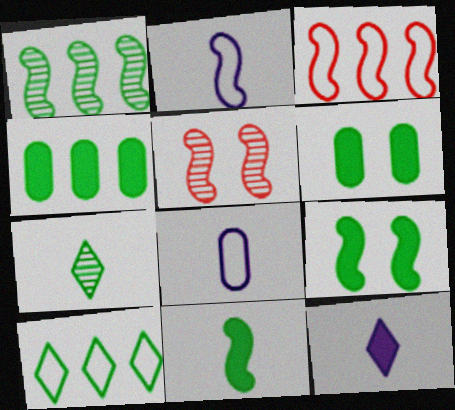[[1, 4, 10]]